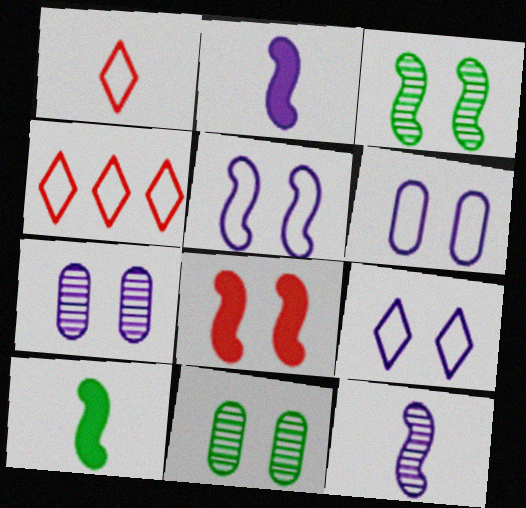[[2, 4, 11], 
[3, 5, 8], 
[4, 7, 10], 
[5, 6, 9], 
[8, 9, 11]]